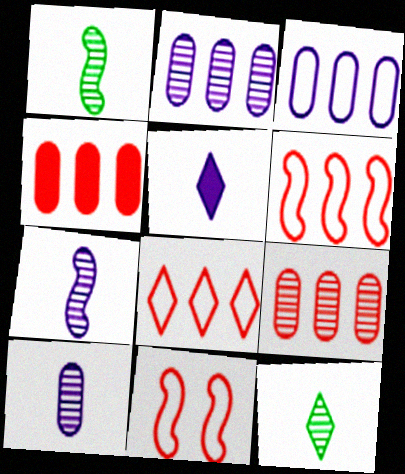[]